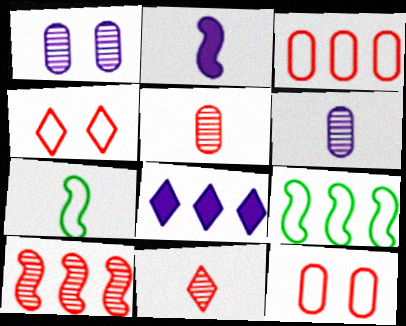[]